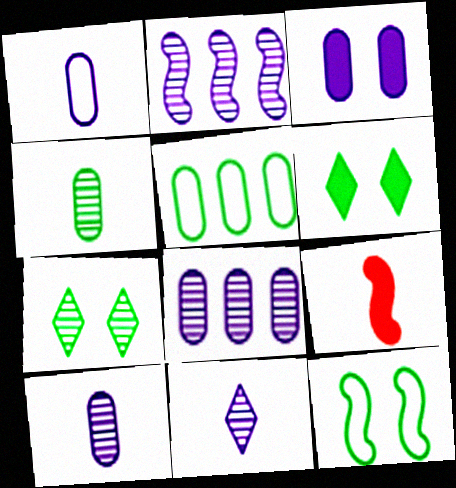[[1, 3, 8], 
[2, 9, 12]]